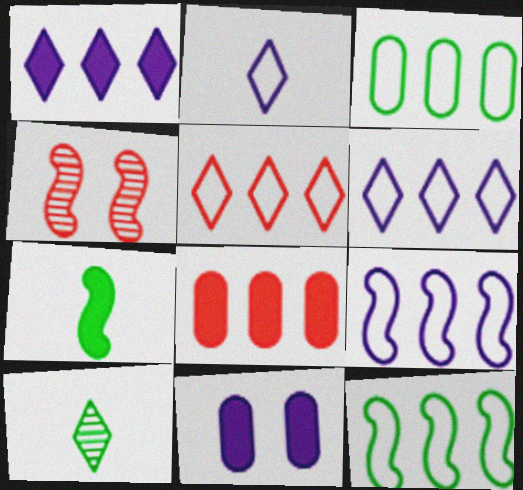[[3, 5, 9], 
[4, 7, 9]]